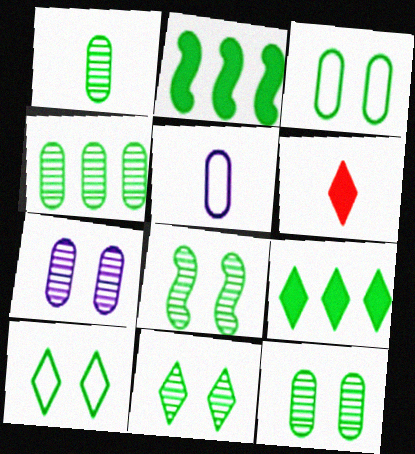[[1, 2, 10], 
[1, 4, 12], 
[8, 11, 12]]